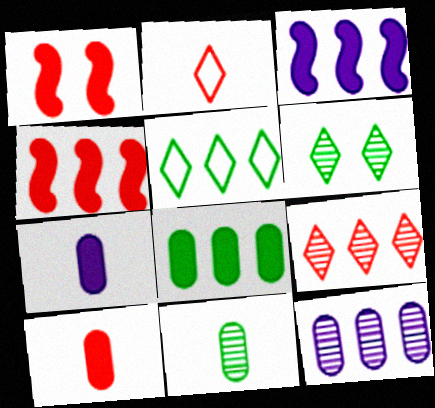[[4, 5, 12]]